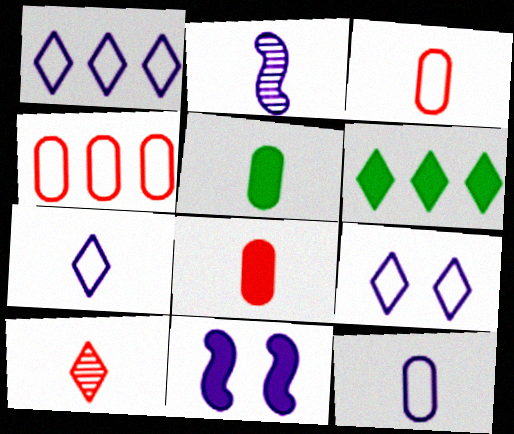[[1, 7, 9], 
[6, 8, 11], 
[6, 9, 10]]